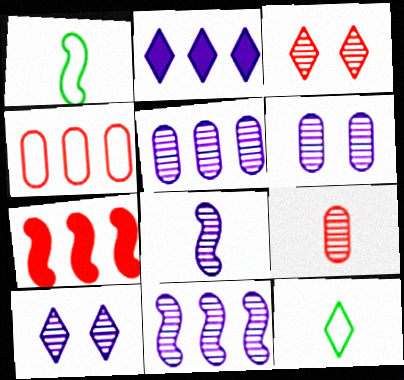[[2, 3, 12], 
[5, 8, 10], 
[6, 7, 12]]